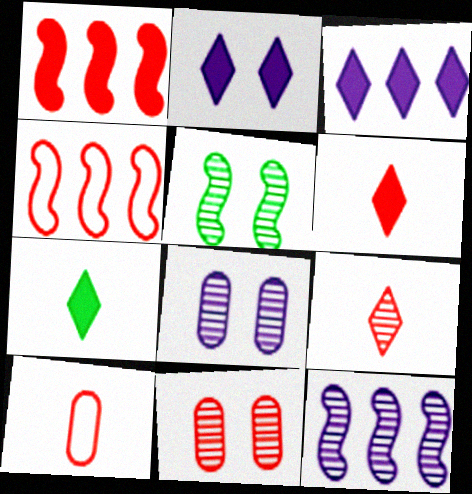[[3, 5, 10], 
[4, 6, 11], 
[4, 7, 8]]